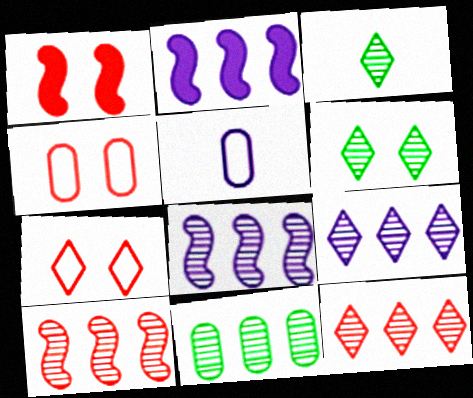[[2, 3, 4], 
[8, 11, 12], 
[9, 10, 11]]